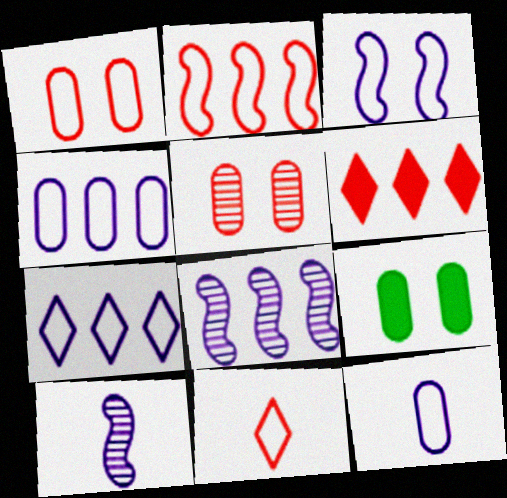[[1, 2, 11], 
[3, 7, 12], 
[8, 9, 11]]